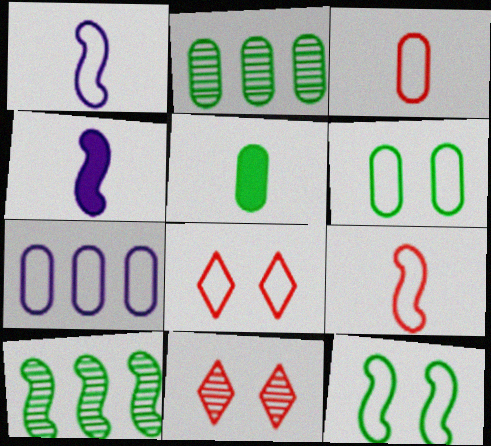[[2, 4, 8], 
[2, 5, 6], 
[3, 6, 7]]